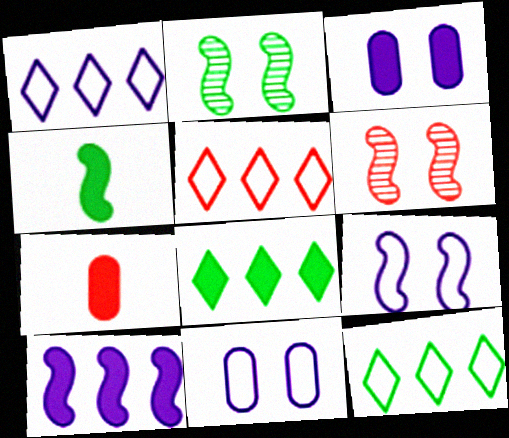[[1, 2, 7], 
[1, 5, 12], 
[5, 6, 7]]